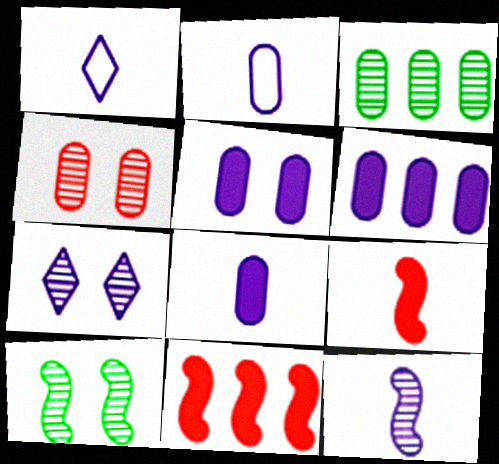[[1, 8, 12], 
[4, 7, 10], 
[5, 6, 8]]